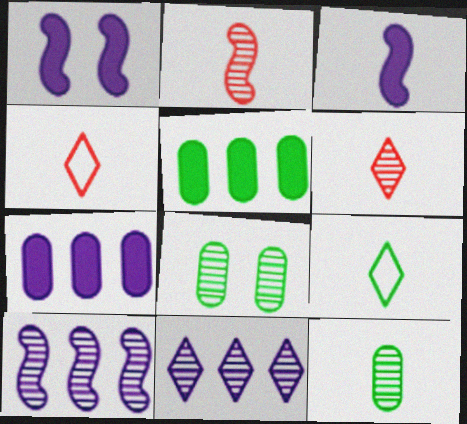[[2, 8, 11], 
[3, 4, 12], 
[6, 8, 10]]